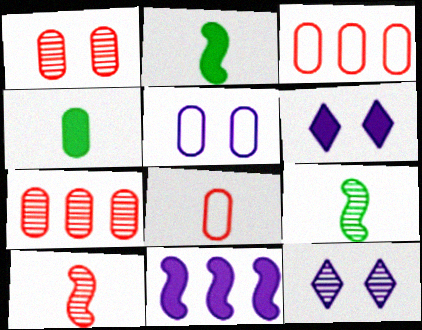[[2, 3, 12], 
[3, 6, 9], 
[4, 5, 7], 
[7, 9, 12]]